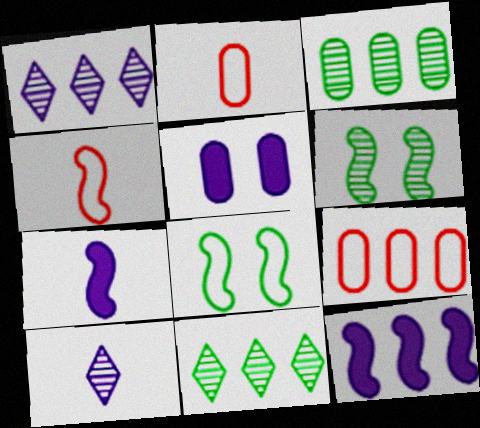[[2, 3, 5], 
[4, 5, 11], 
[4, 6, 12], 
[9, 11, 12]]